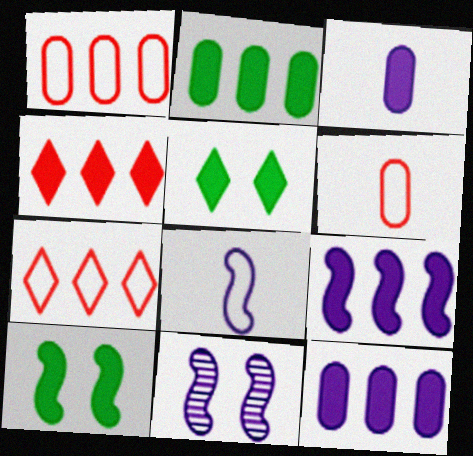[[2, 4, 9], 
[3, 4, 10], 
[8, 9, 11]]